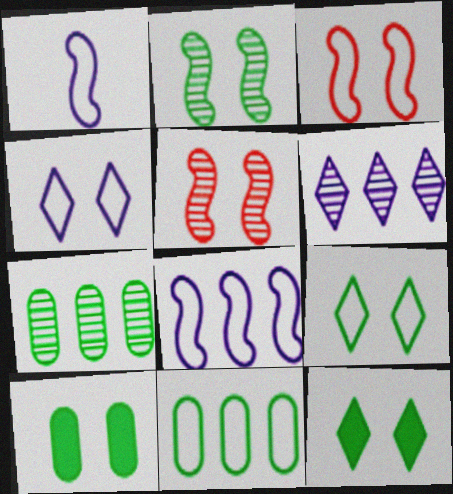[[2, 9, 10], 
[4, 5, 10]]